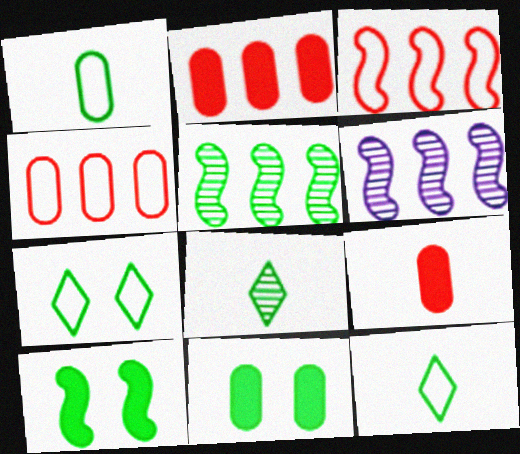[[5, 11, 12], 
[6, 7, 9]]